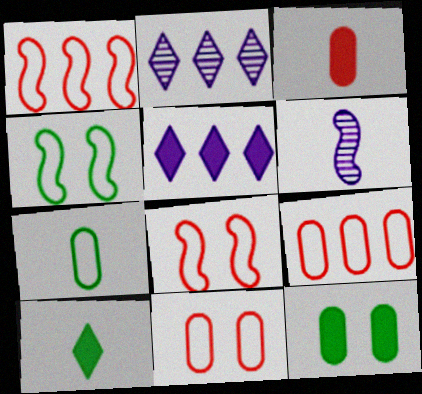[[2, 3, 4]]